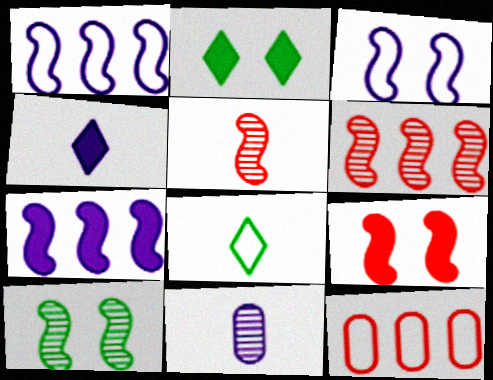[[3, 8, 12], 
[3, 9, 10], 
[4, 10, 12]]